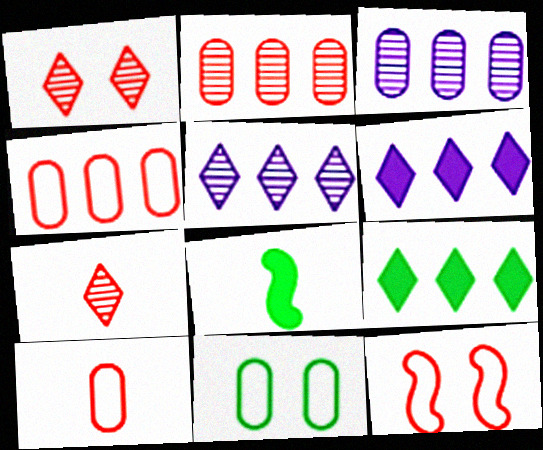[]